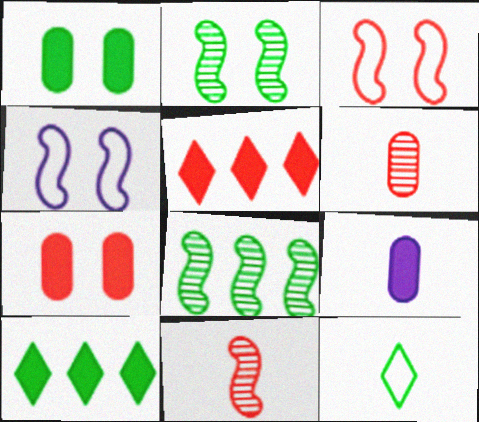[[1, 8, 12], 
[3, 5, 6], 
[4, 6, 10], 
[9, 11, 12]]